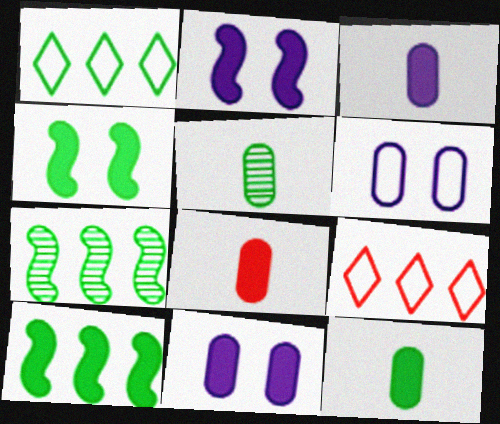[[1, 4, 5], 
[2, 5, 9], 
[3, 8, 12]]